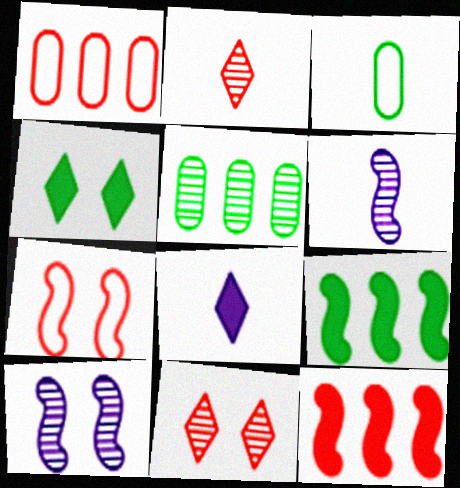[[1, 4, 6], 
[2, 5, 10], 
[5, 6, 11], 
[5, 7, 8], 
[6, 7, 9]]